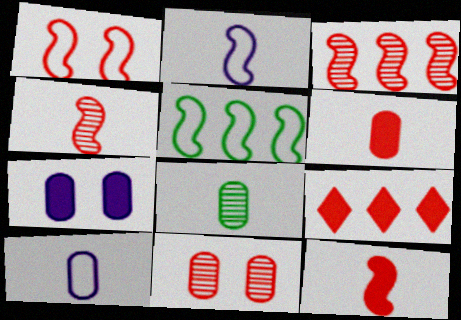[[1, 2, 5], 
[1, 3, 12], 
[6, 8, 10]]